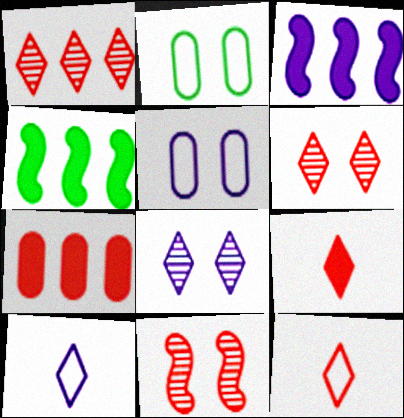[[7, 11, 12]]